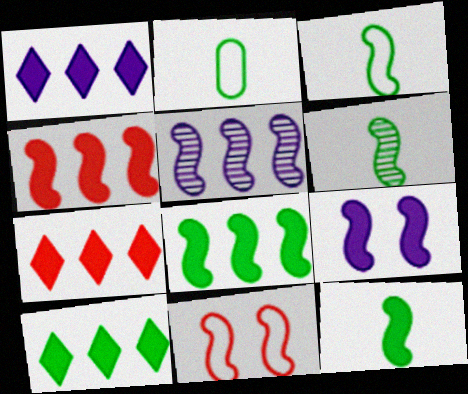[[1, 7, 10], 
[3, 6, 12], 
[4, 9, 12], 
[5, 11, 12]]